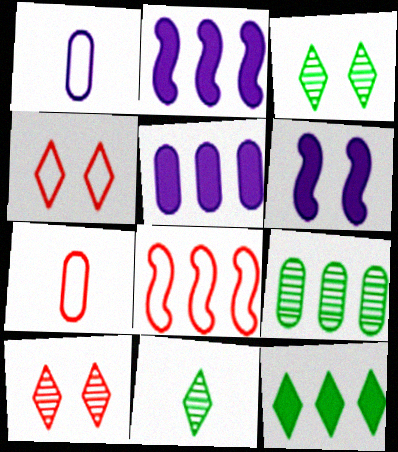[[2, 3, 7], 
[4, 7, 8]]